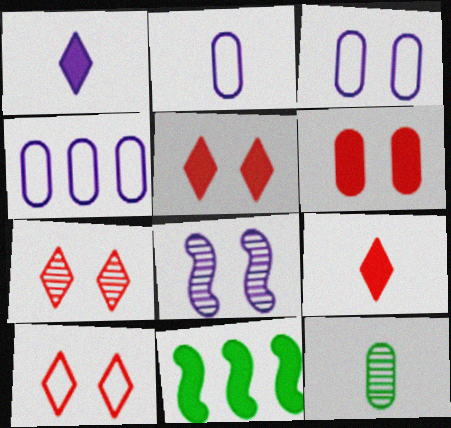[[1, 4, 8], 
[1, 6, 11], 
[2, 3, 4], 
[2, 7, 11], 
[4, 6, 12], 
[5, 7, 10]]